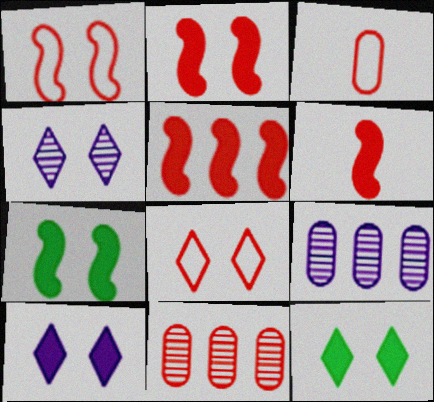[[2, 5, 6], 
[4, 8, 12], 
[6, 8, 11]]